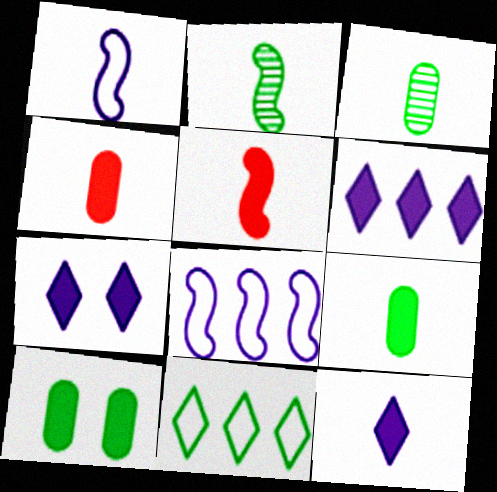[[1, 2, 5], 
[2, 10, 11], 
[5, 6, 10], 
[5, 9, 12], 
[6, 7, 12]]